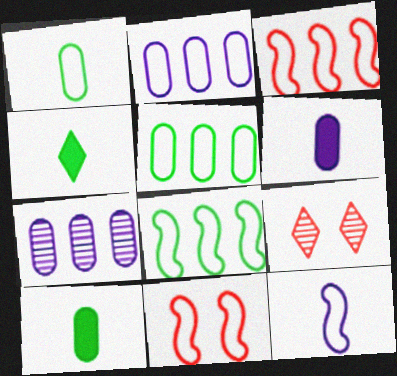[[4, 7, 11], 
[6, 8, 9], 
[8, 11, 12]]